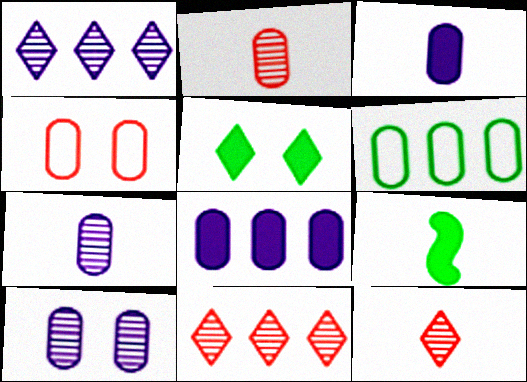[[1, 4, 9]]